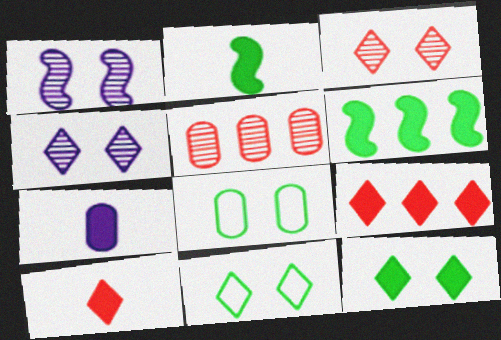[[2, 7, 10], 
[5, 7, 8]]